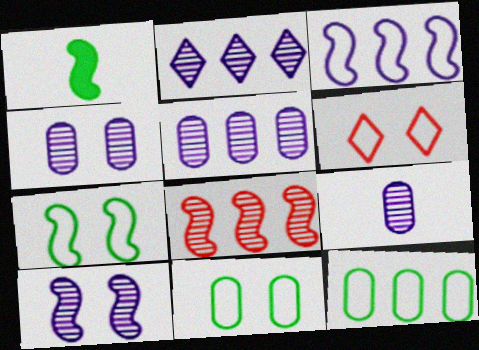[[1, 5, 6], 
[2, 9, 10], 
[4, 5, 9]]